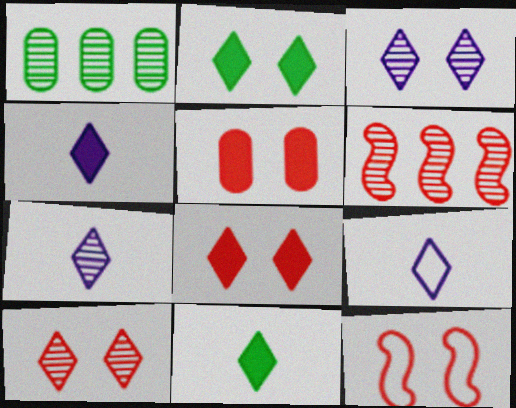[[1, 4, 12], 
[4, 7, 9], 
[5, 10, 12]]